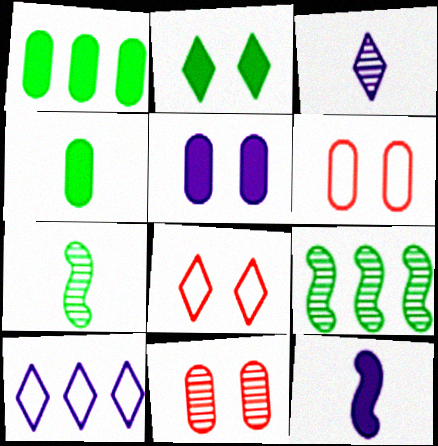[[3, 9, 11]]